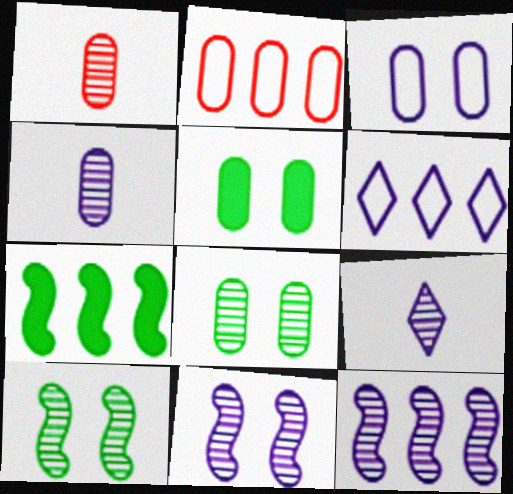[[2, 4, 5]]